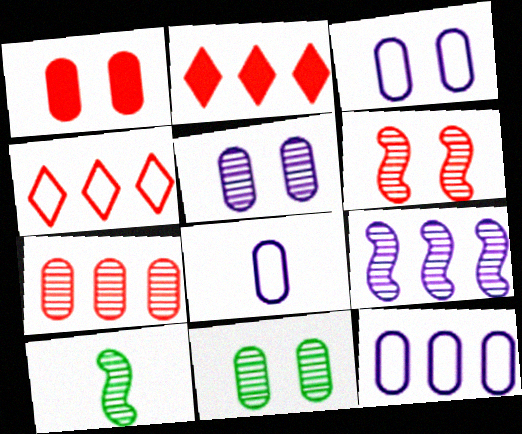[[1, 3, 11], 
[2, 3, 10], 
[3, 8, 12], 
[6, 9, 10]]